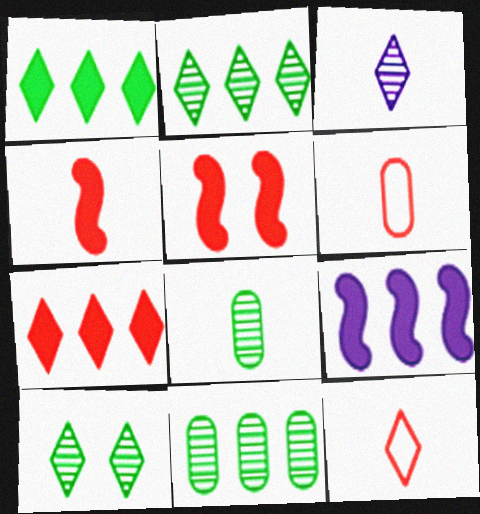[[6, 9, 10]]